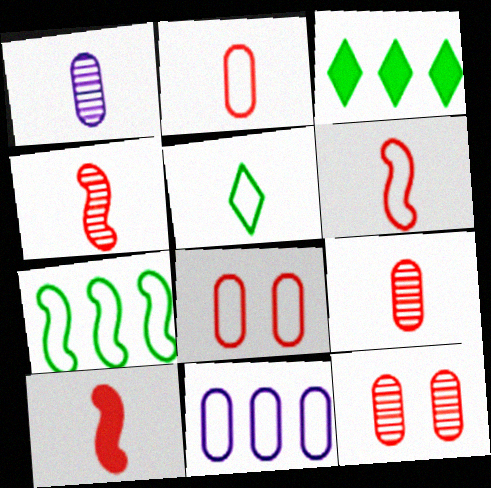[[1, 5, 10], 
[4, 6, 10]]